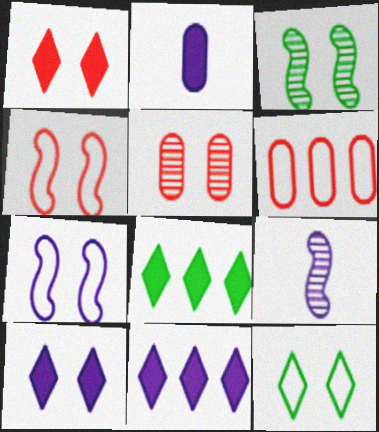[[1, 4, 5]]